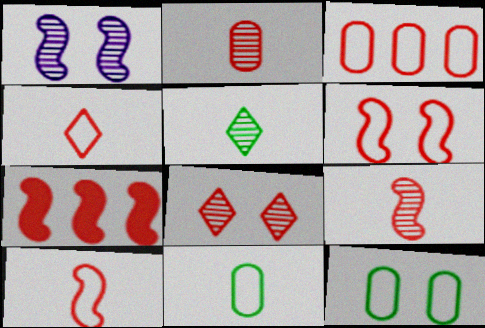[[3, 4, 6], 
[6, 7, 9]]